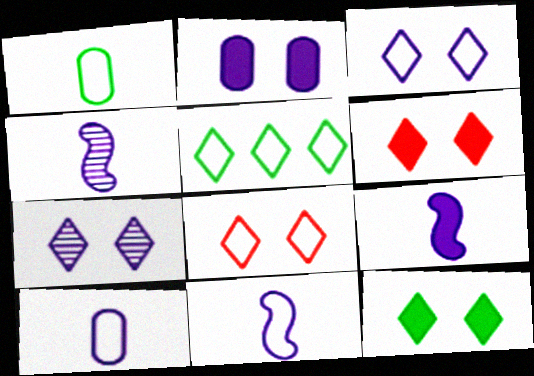[[4, 9, 11], 
[7, 8, 12]]